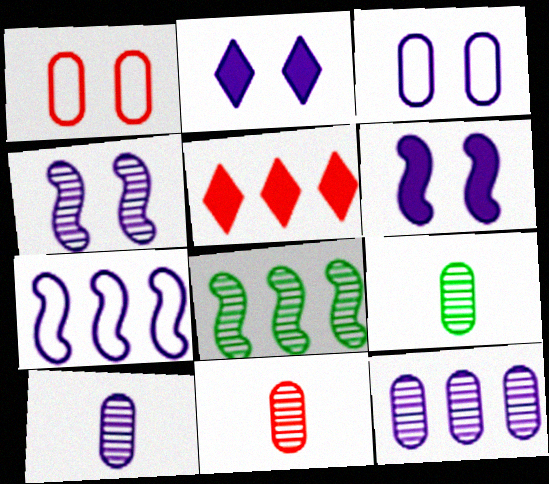[[2, 3, 4], 
[2, 7, 10], 
[9, 10, 11]]